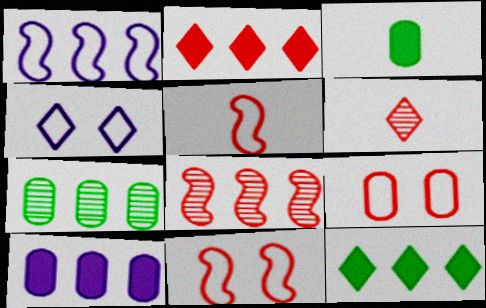[[1, 2, 7], 
[3, 4, 8], 
[4, 6, 12]]